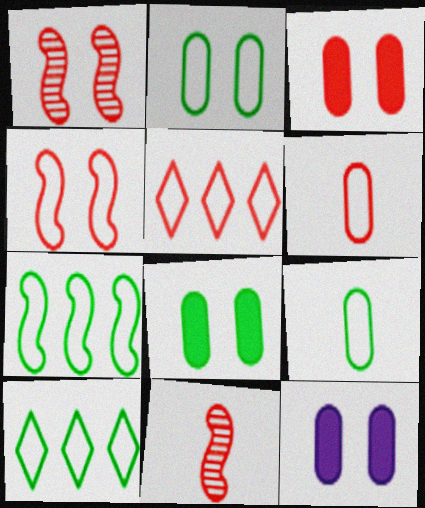[[3, 5, 11], 
[3, 8, 12], 
[4, 5, 6], 
[10, 11, 12]]